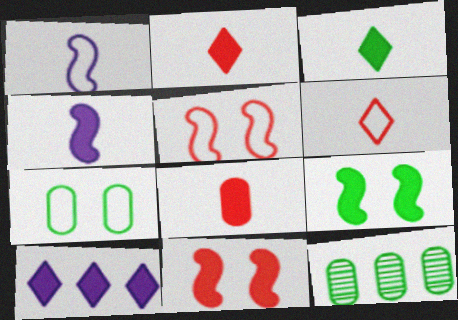[[3, 4, 8], 
[8, 9, 10]]